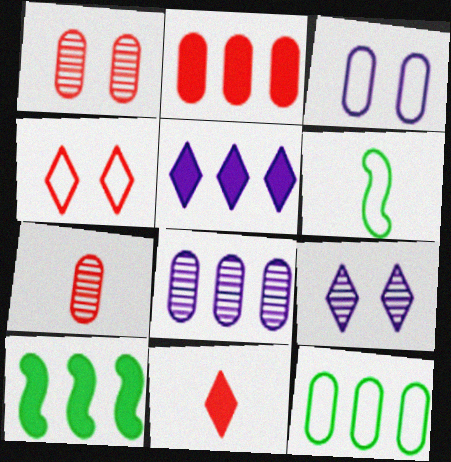[[1, 5, 6], 
[2, 5, 10], 
[2, 6, 9], 
[2, 8, 12]]